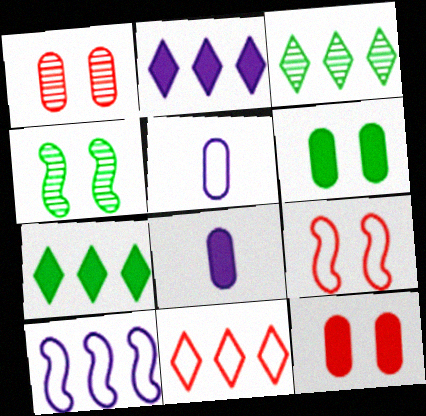[[2, 3, 11], 
[3, 8, 9], 
[4, 8, 11]]